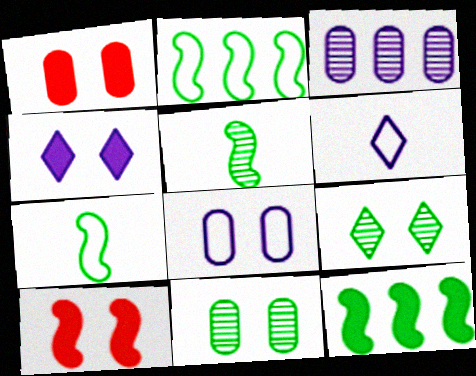[[1, 8, 11], 
[8, 9, 10]]